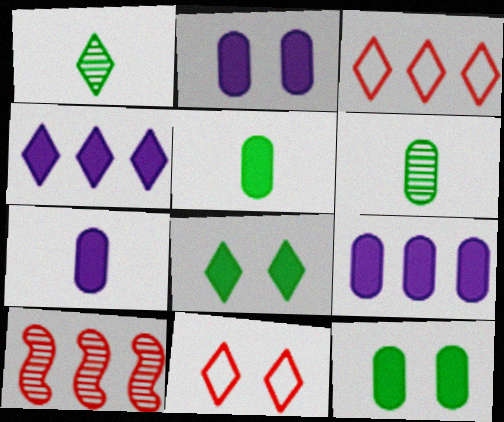[[1, 4, 11], 
[2, 7, 9]]